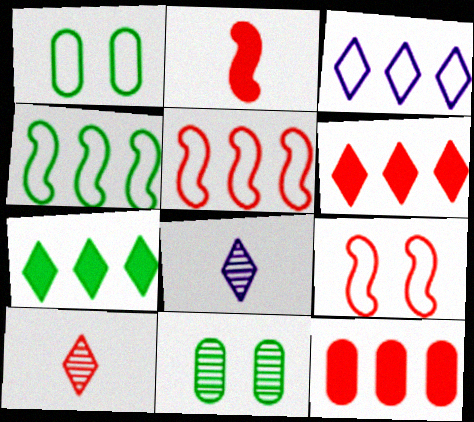[[2, 3, 11], 
[9, 10, 12]]